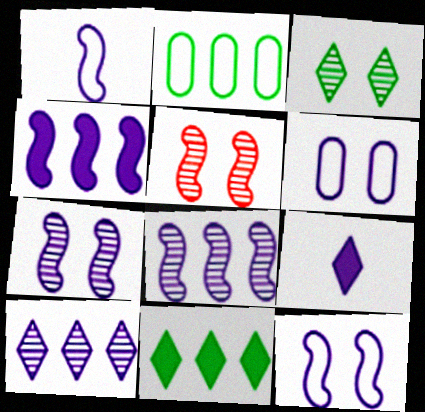[[1, 4, 7], 
[2, 5, 9], 
[6, 8, 9]]